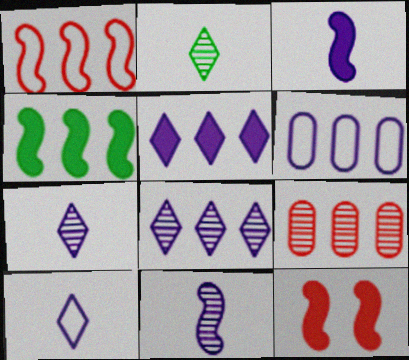[[2, 6, 12], 
[3, 4, 12]]